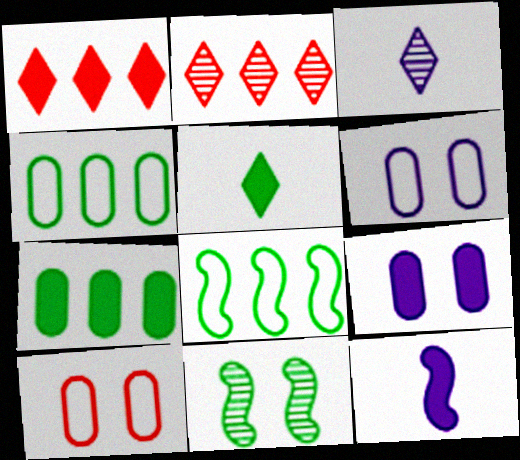[[4, 5, 11]]